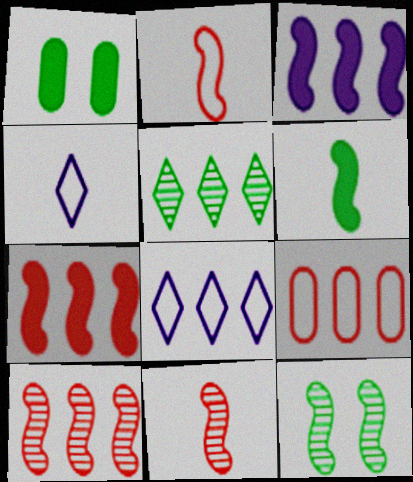[[1, 4, 10], 
[1, 8, 11], 
[2, 3, 12], 
[3, 5, 9]]